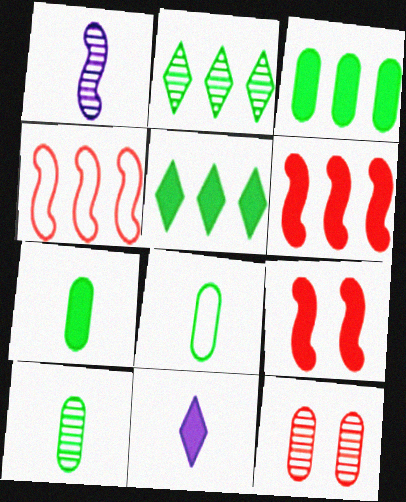[[1, 2, 12], 
[3, 9, 11], 
[7, 8, 10]]